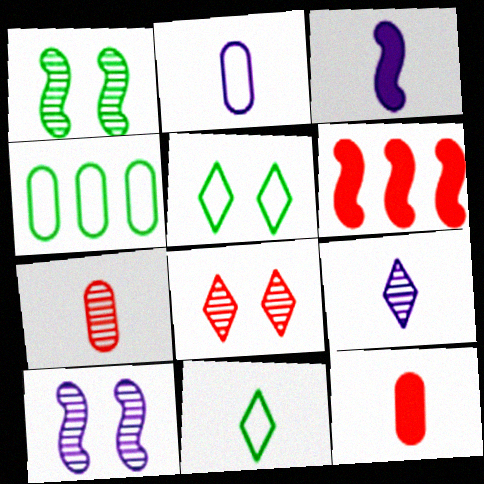[[2, 3, 9], 
[3, 4, 8], 
[3, 7, 11]]